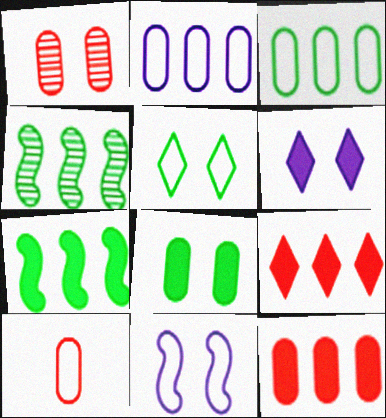[[1, 10, 12], 
[2, 4, 9], 
[4, 6, 10]]